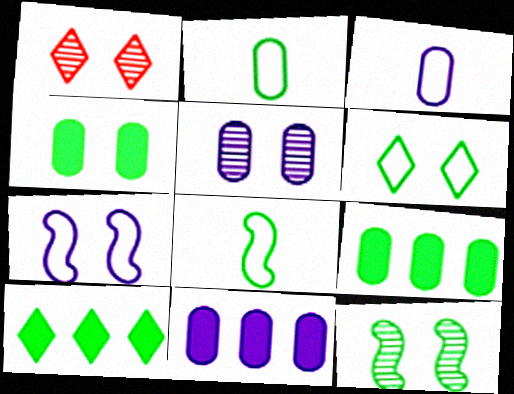[[1, 4, 7], 
[1, 5, 12], 
[1, 8, 11], 
[2, 10, 12], 
[3, 5, 11], 
[4, 6, 12]]